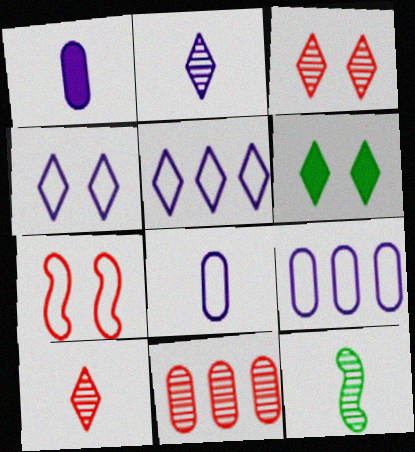[[3, 4, 6], 
[5, 6, 10]]